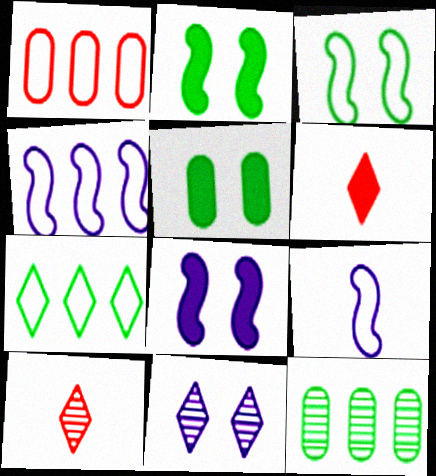[[1, 4, 7], 
[4, 5, 10], 
[6, 7, 11]]